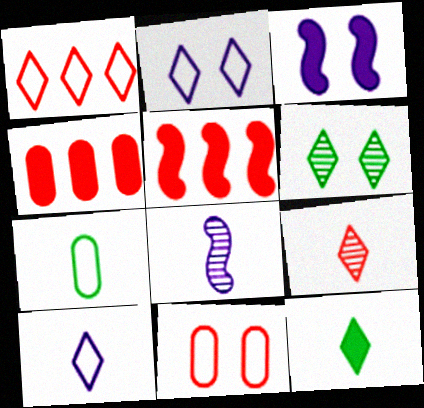[[3, 4, 12], 
[3, 6, 11], 
[5, 9, 11], 
[9, 10, 12]]